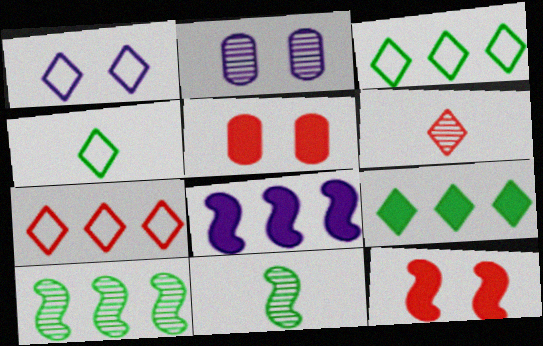[[1, 4, 7], 
[1, 6, 9], 
[2, 6, 10]]